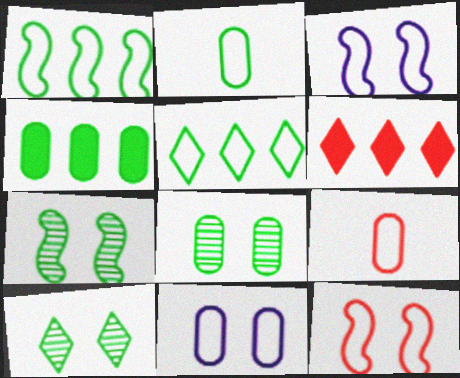[[2, 4, 8], 
[3, 5, 9], 
[7, 8, 10]]